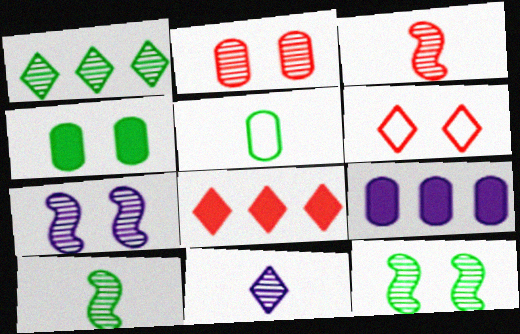[[2, 5, 9], 
[4, 6, 7], 
[5, 7, 8], 
[6, 9, 10]]